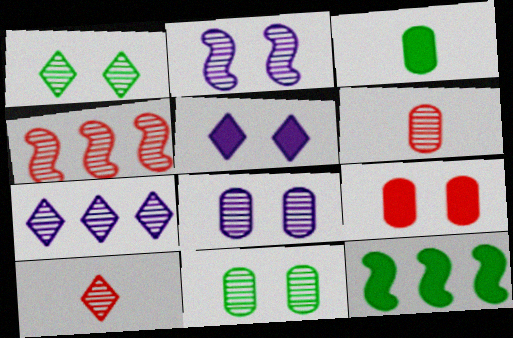[[1, 7, 10]]